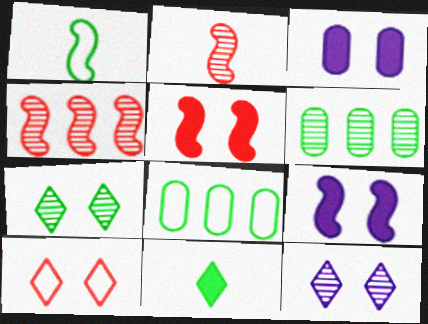[[1, 4, 9], 
[2, 6, 12]]